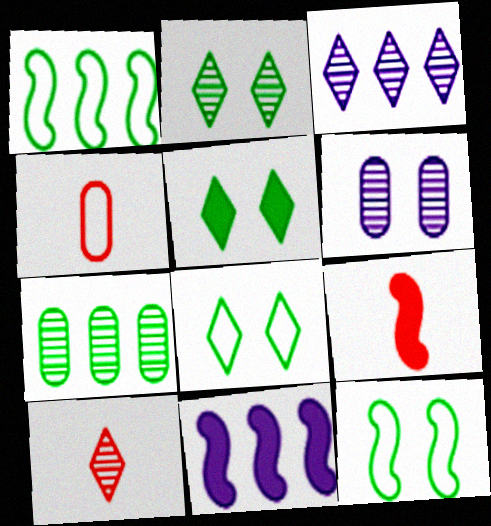[[2, 3, 10], 
[2, 4, 11], 
[2, 5, 8], 
[4, 9, 10]]